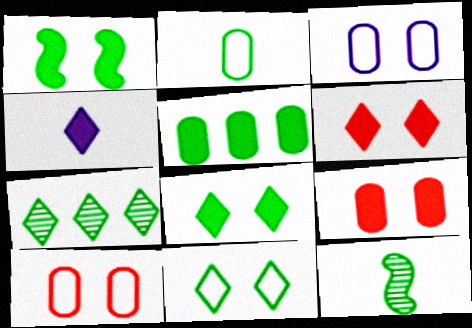[[1, 2, 7], 
[5, 11, 12]]